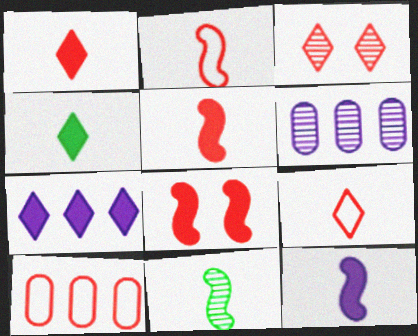[[2, 11, 12], 
[3, 5, 10], 
[3, 6, 11]]